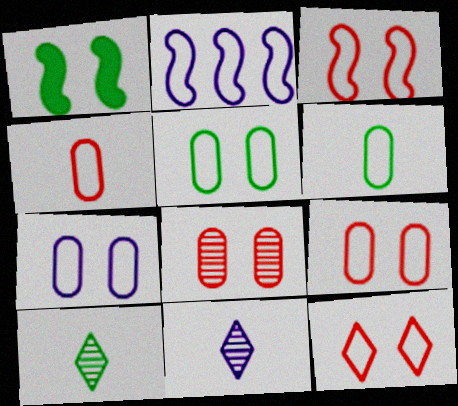[[2, 6, 12], 
[3, 9, 12], 
[5, 7, 9]]